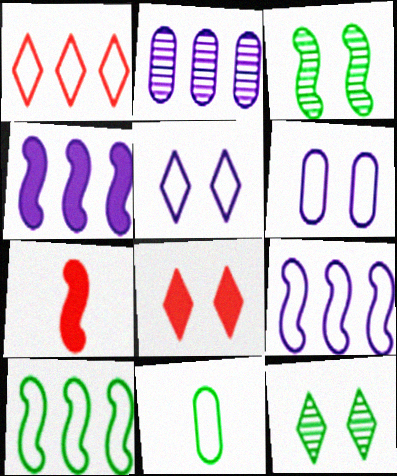[[3, 6, 8], 
[3, 7, 9], 
[5, 8, 12]]